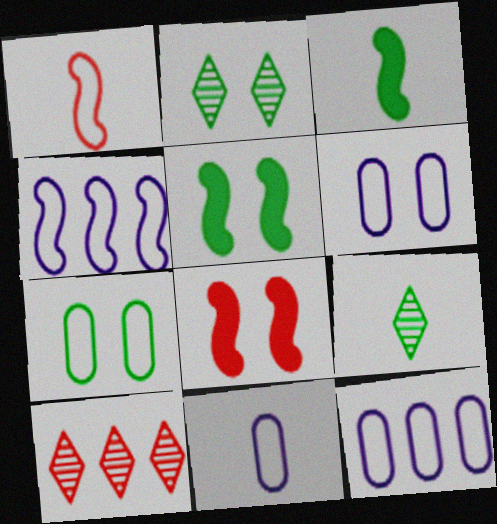[[2, 5, 7], 
[2, 6, 8], 
[3, 6, 10], 
[5, 10, 11], 
[6, 11, 12], 
[8, 9, 12]]